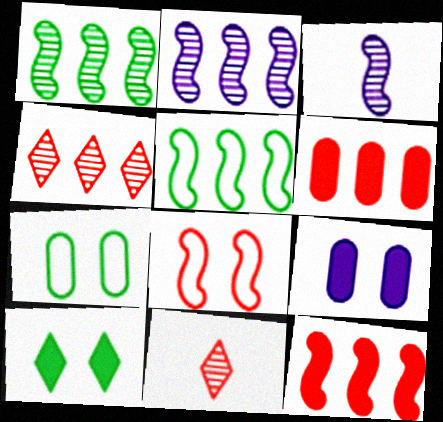[[2, 5, 12], 
[5, 9, 11], 
[6, 8, 11]]